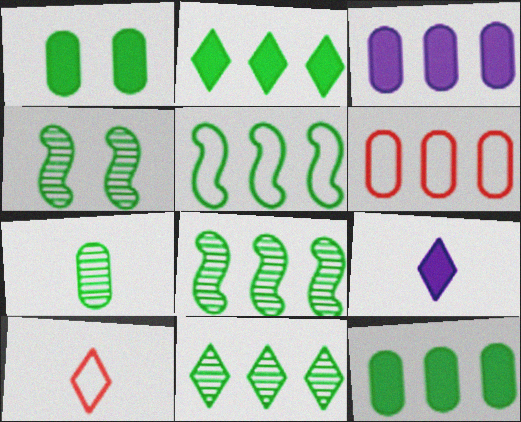[[3, 4, 10], 
[4, 6, 9], 
[4, 7, 11], 
[5, 11, 12]]